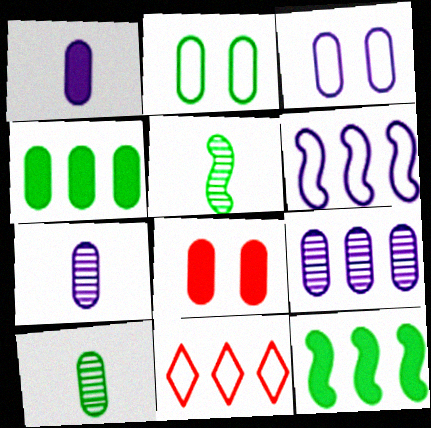[[1, 3, 9], 
[1, 4, 8], 
[2, 4, 10], 
[9, 11, 12]]